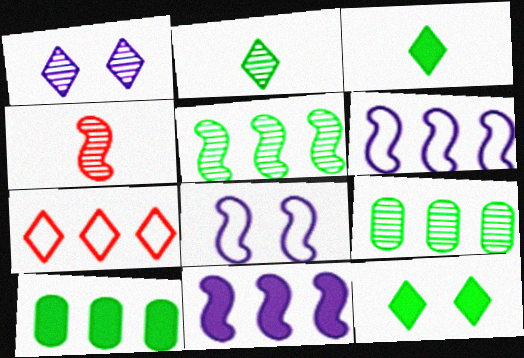[[1, 3, 7], 
[1, 4, 9], 
[7, 9, 11]]